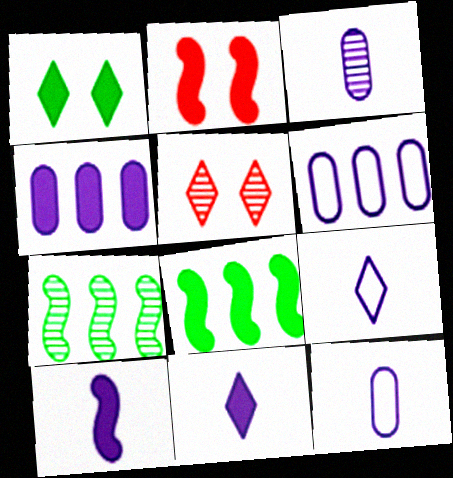[[2, 8, 10], 
[3, 5, 7], 
[3, 9, 10], 
[5, 8, 12]]